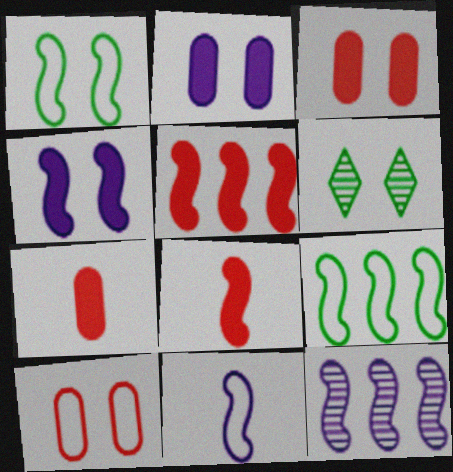[[1, 8, 12], 
[4, 6, 10], 
[4, 11, 12], 
[5, 9, 12]]